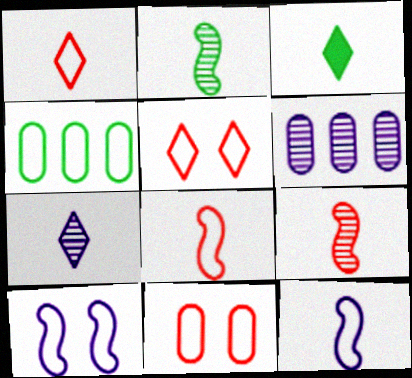[[1, 3, 7], 
[1, 4, 10], 
[4, 5, 12]]